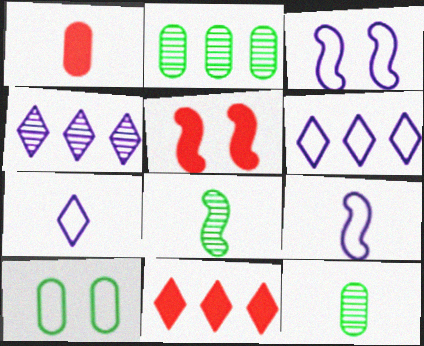[[1, 5, 11], 
[1, 7, 8], 
[2, 5, 7], 
[3, 11, 12], 
[5, 6, 12]]